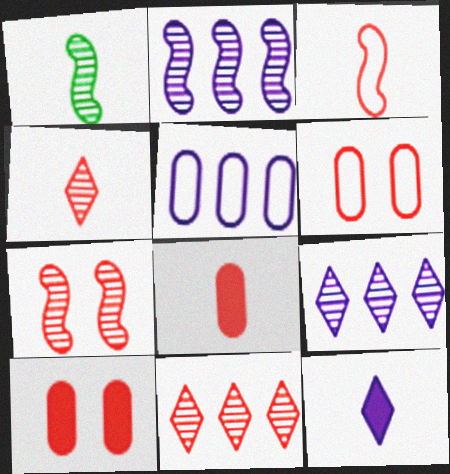[[1, 2, 7], 
[3, 4, 8], 
[3, 10, 11]]